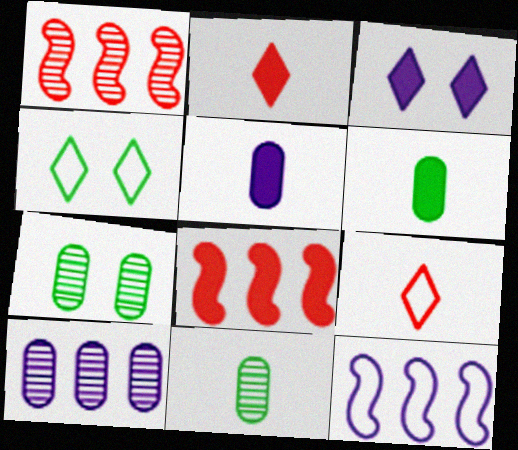[[1, 4, 5], 
[2, 7, 12], 
[3, 6, 8]]